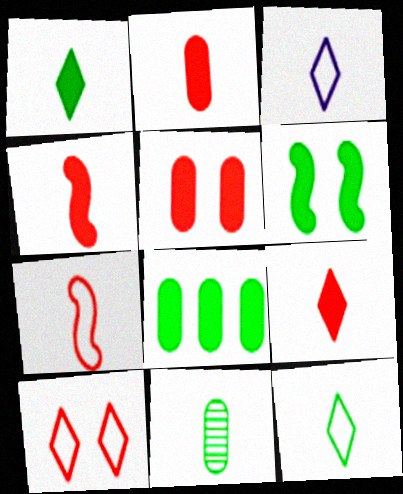[[1, 6, 8], 
[2, 4, 9], 
[3, 4, 11]]